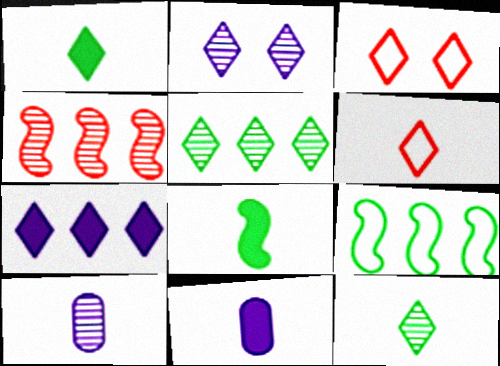[[3, 7, 12], 
[6, 8, 10]]